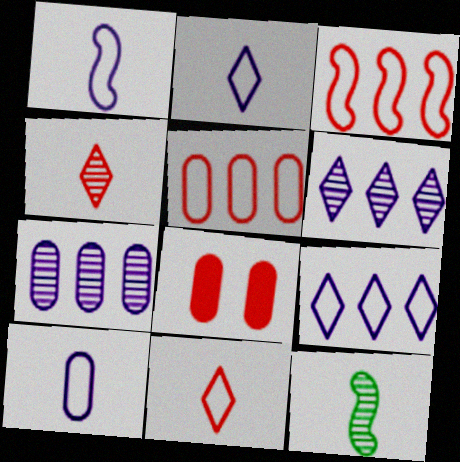[[1, 2, 10], 
[3, 4, 8], 
[8, 9, 12]]